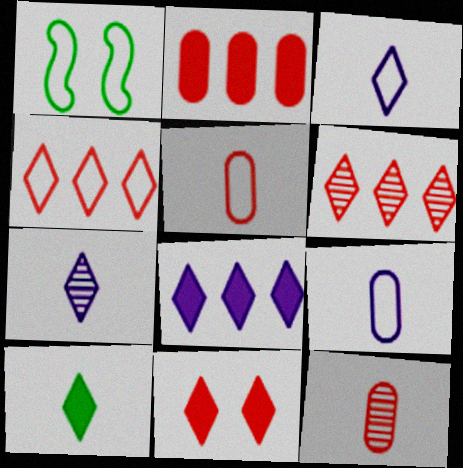[[1, 2, 7], 
[1, 4, 9], 
[1, 8, 12], 
[8, 10, 11]]